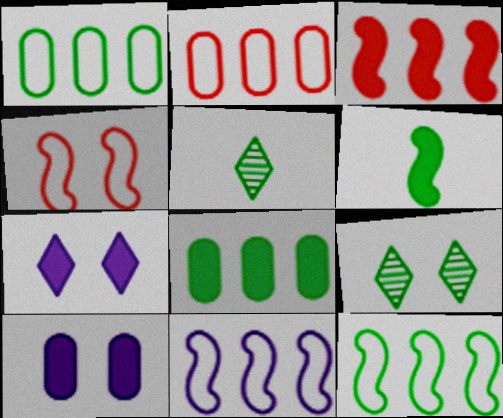[[1, 6, 9], 
[4, 9, 10]]